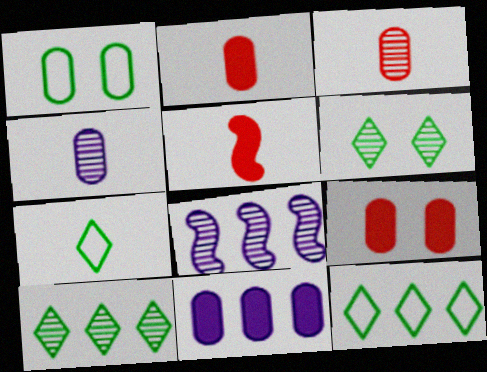[[1, 3, 11], 
[3, 6, 8], 
[4, 5, 7], 
[7, 8, 9]]